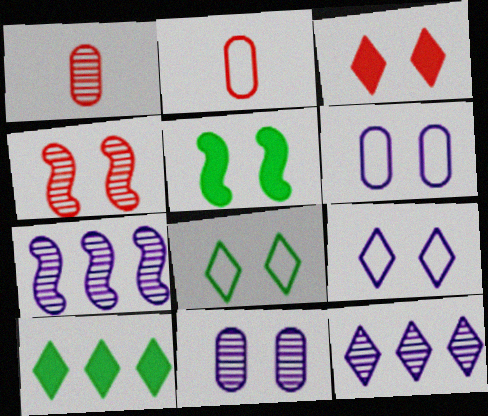[[2, 5, 12]]